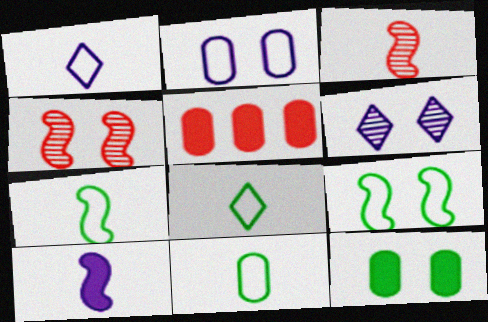[[3, 7, 10], 
[5, 6, 7], 
[7, 8, 11]]